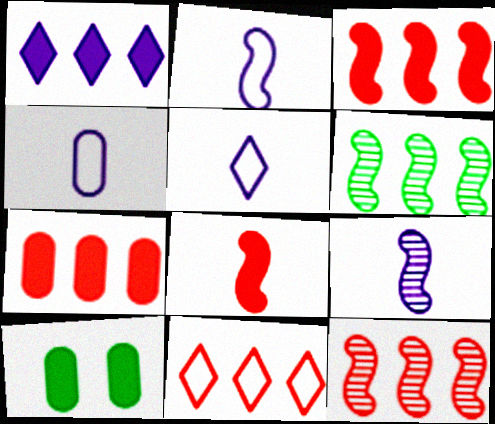[[1, 8, 10], 
[2, 4, 5], 
[5, 10, 12], 
[7, 11, 12], 
[9, 10, 11]]